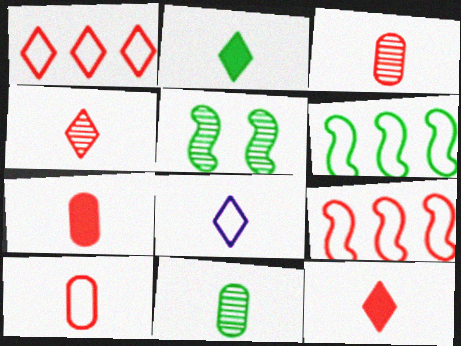[[2, 4, 8], 
[3, 7, 10]]